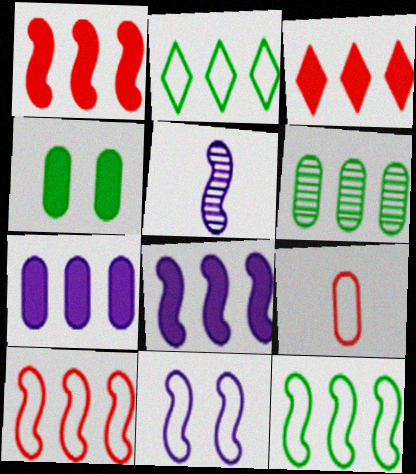[[2, 9, 11], 
[5, 8, 11]]